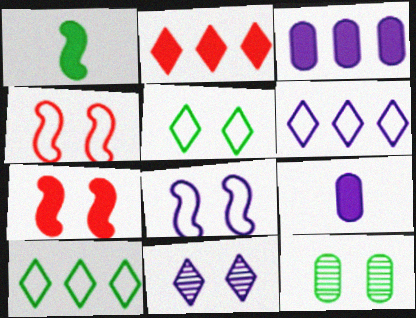[[1, 10, 12]]